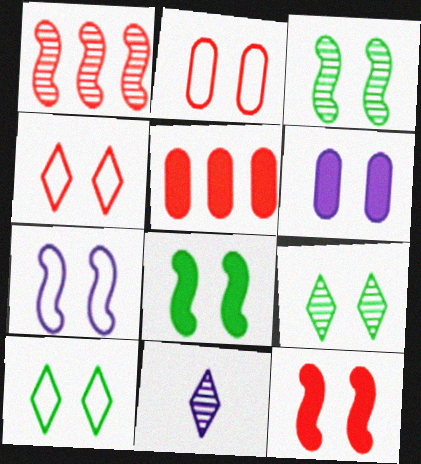[[2, 7, 10], 
[3, 4, 6], 
[3, 7, 12]]